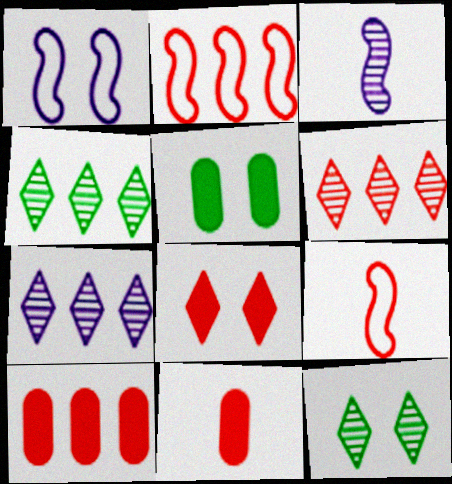[[1, 4, 11], 
[2, 6, 10], 
[4, 6, 7], 
[5, 7, 9]]